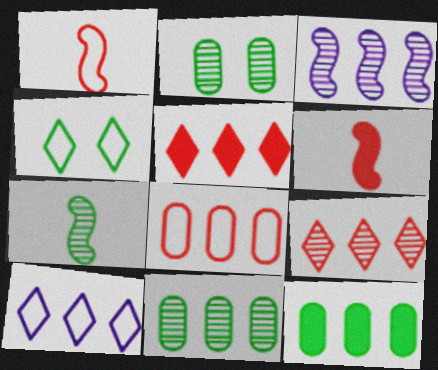[[2, 6, 10], 
[3, 9, 11], 
[4, 7, 12]]